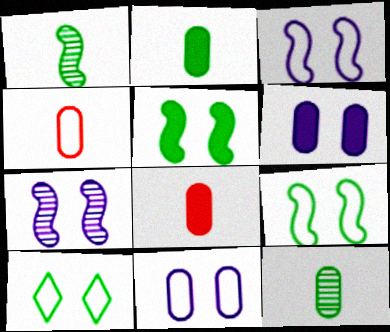[]